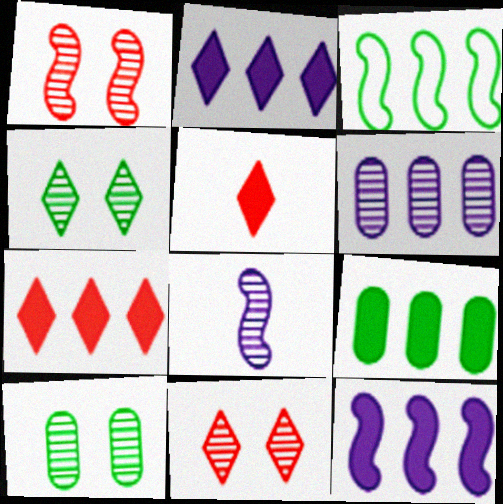[[3, 6, 7], 
[7, 9, 12]]